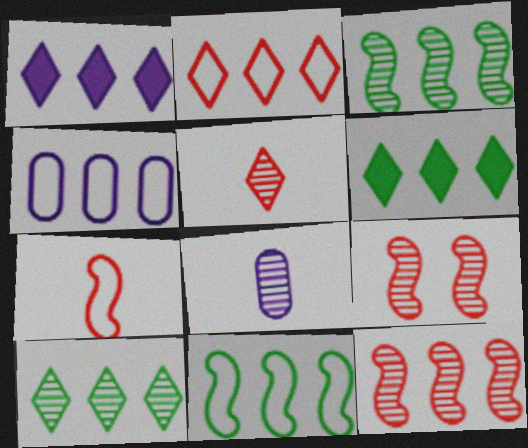[[1, 2, 10], 
[2, 4, 11], 
[4, 6, 12], 
[8, 9, 10]]